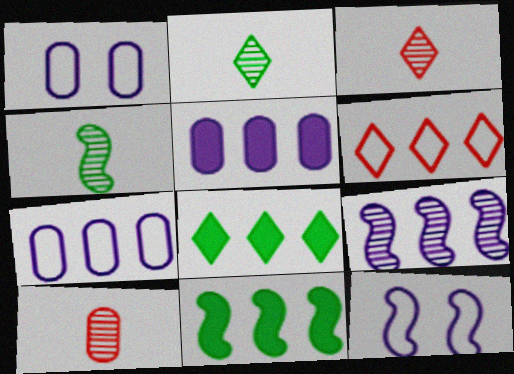[[1, 3, 11], 
[8, 10, 12]]